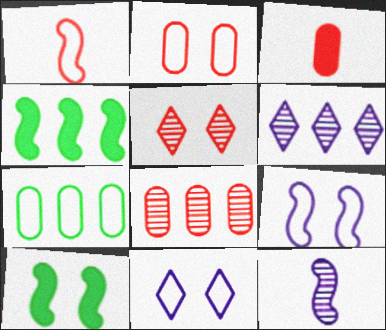[[1, 7, 11], 
[2, 3, 8]]